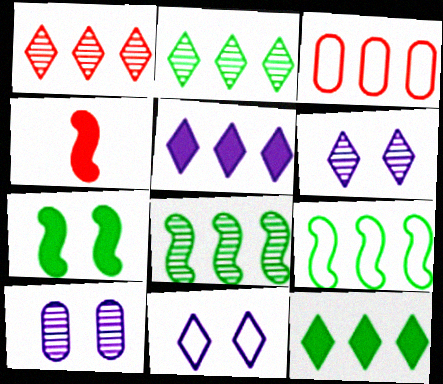[[3, 5, 8]]